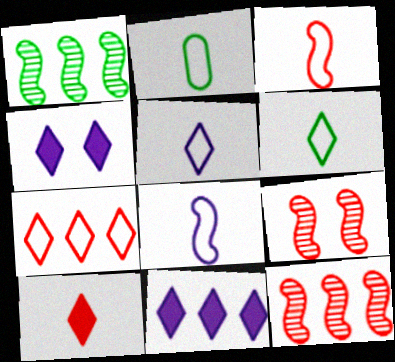[[2, 3, 5], 
[2, 4, 12], 
[2, 9, 11]]